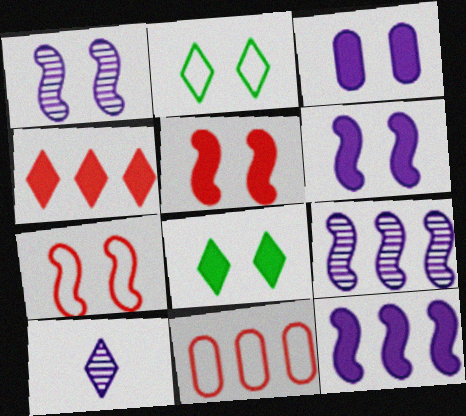[[2, 4, 10], 
[3, 5, 8]]